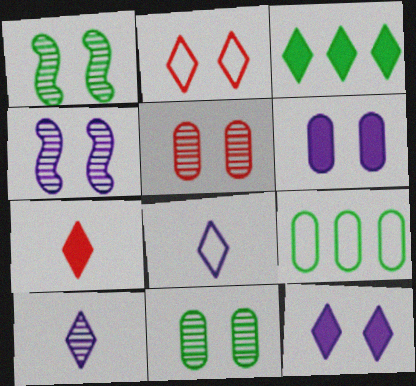[[1, 2, 6], 
[2, 3, 10], 
[3, 7, 12], 
[4, 7, 9]]